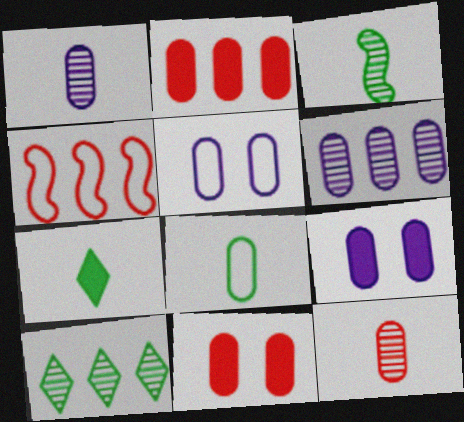[[3, 7, 8], 
[6, 8, 11]]